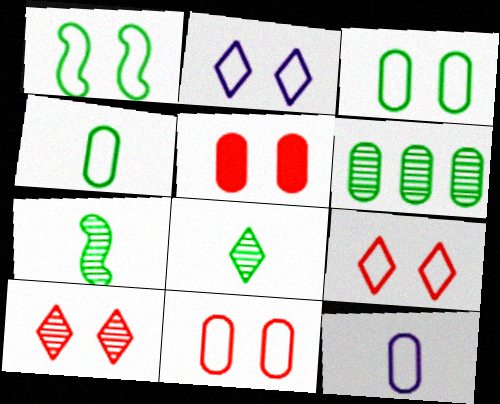[[1, 2, 11], 
[5, 6, 12]]